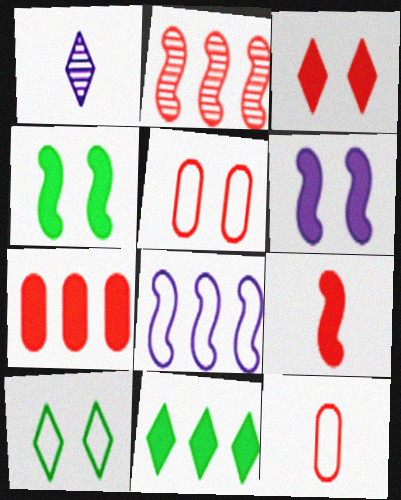[[2, 3, 12], 
[3, 7, 9], 
[8, 10, 12]]